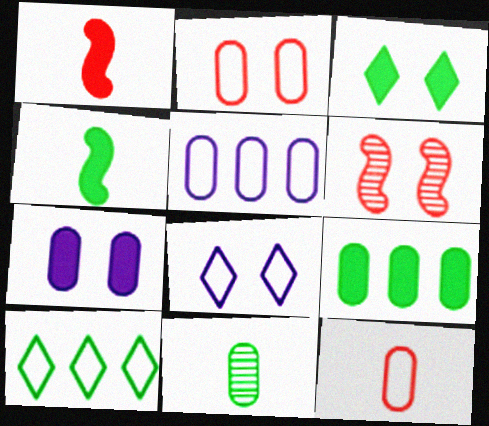[[3, 4, 9]]